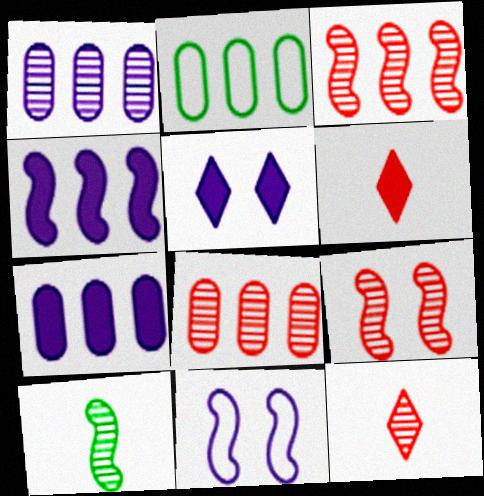[[2, 7, 8], 
[8, 9, 12]]